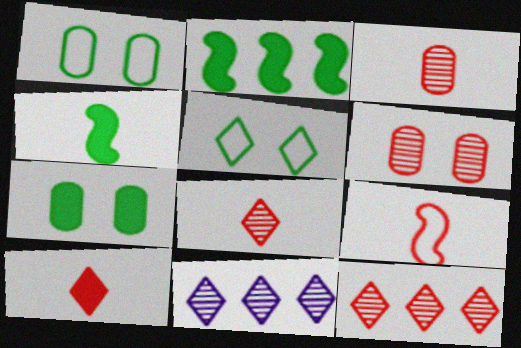[[3, 9, 10], 
[5, 10, 11], 
[7, 9, 11]]